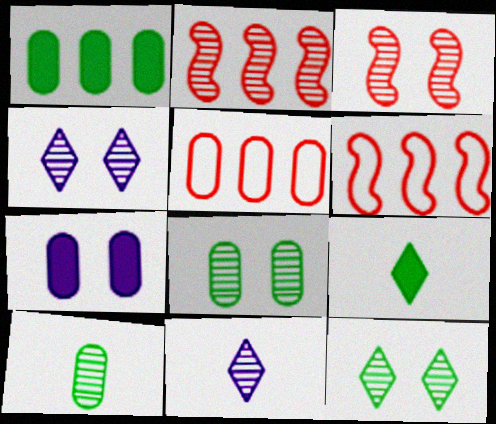[[2, 4, 10], 
[2, 8, 11], 
[3, 4, 8], 
[5, 7, 10]]